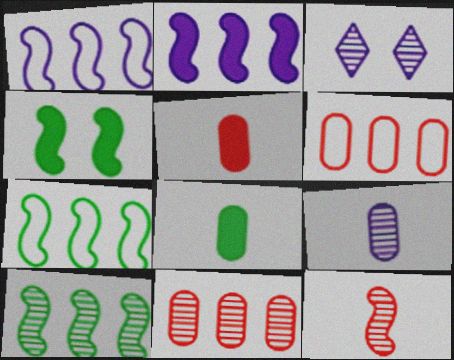[[1, 4, 12], 
[3, 5, 7]]